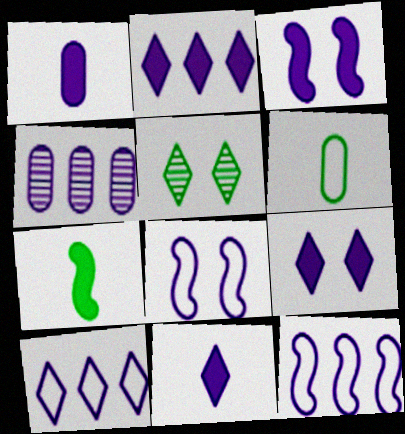[[1, 2, 3], 
[2, 4, 12], 
[2, 9, 11], 
[4, 8, 11]]